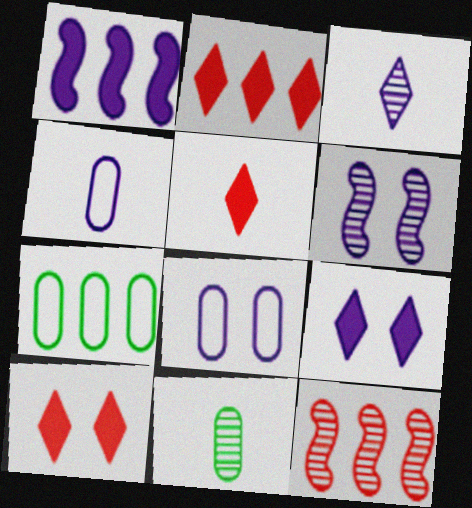[[1, 3, 8], 
[2, 5, 10], 
[5, 6, 7], 
[6, 8, 9]]